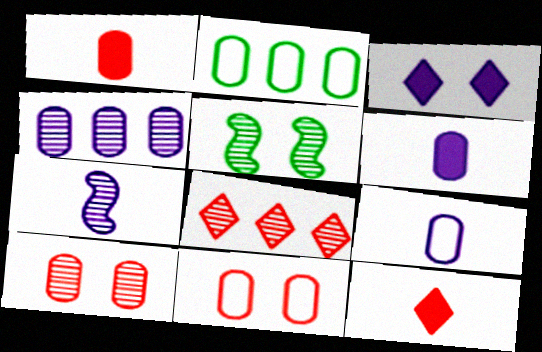[[2, 6, 10], 
[2, 9, 11], 
[3, 5, 11]]